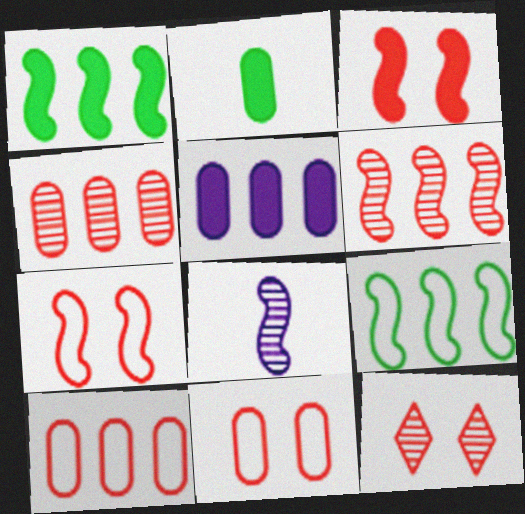[[1, 7, 8], 
[3, 8, 9], 
[3, 11, 12]]